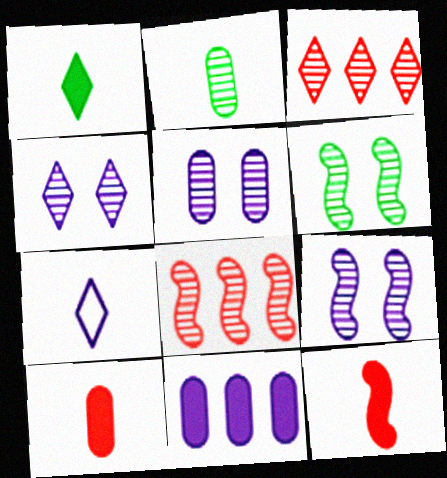[[2, 3, 9], 
[2, 4, 8], 
[2, 7, 12], 
[4, 5, 9], 
[7, 9, 11]]